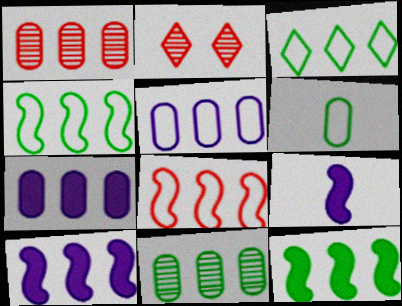[[1, 3, 10], 
[2, 6, 10], 
[3, 5, 8], 
[3, 11, 12]]